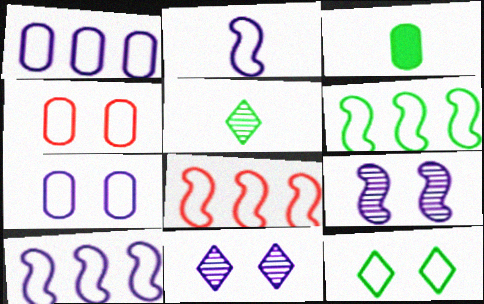[[3, 8, 11], 
[6, 8, 10]]